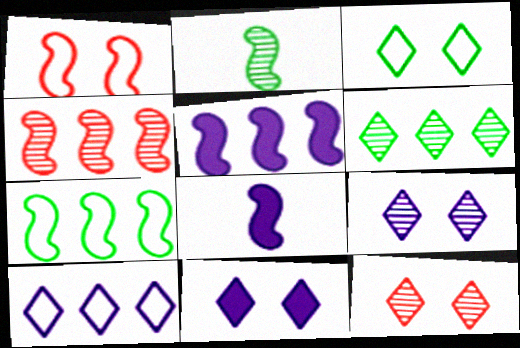[[1, 2, 5], 
[3, 11, 12], 
[4, 5, 7]]